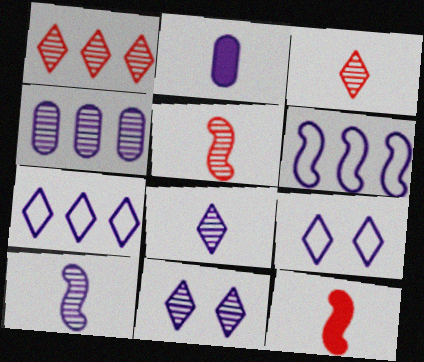[[2, 6, 11], 
[4, 10, 11]]